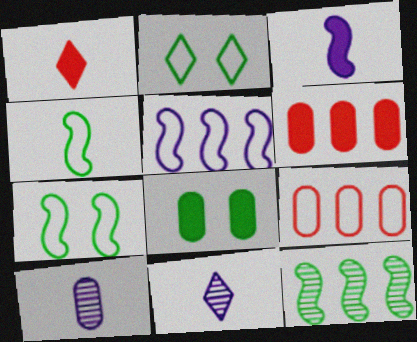[[1, 4, 10], 
[6, 7, 11], 
[8, 9, 10]]